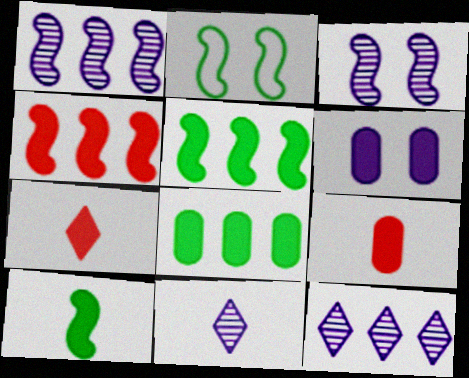[[2, 9, 12], 
[5, 6, 7], 
[6, 8, 9]]